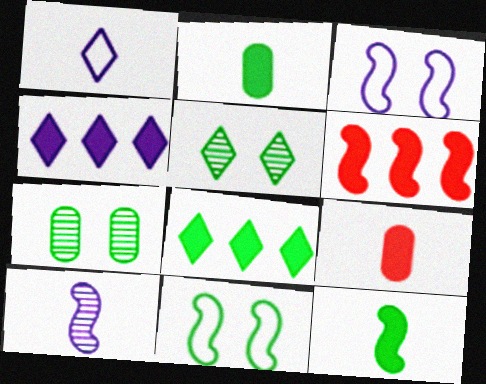[[1, 6, 7], 
[6, 10, 11]]